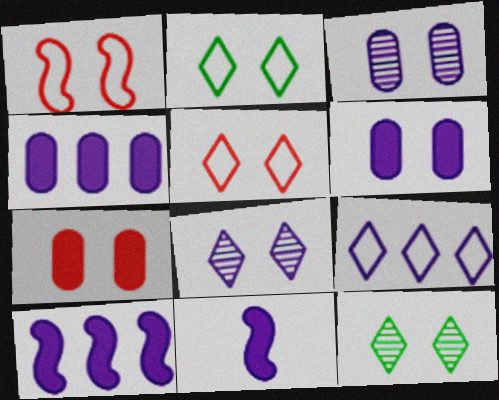[[1, 6, 12], 
[3, 9, 11]]